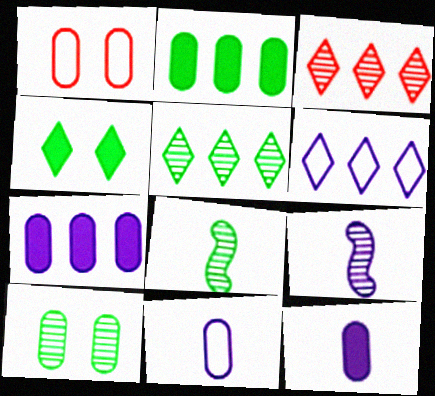[[3, 9, 10], 
[5, 8, 10]]